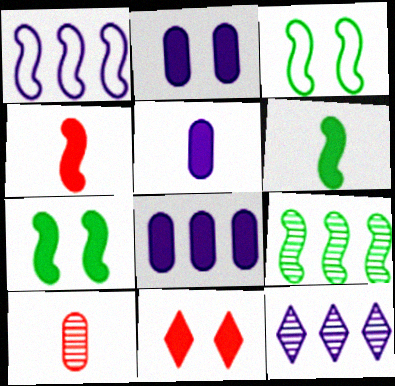[[1, 8, 12], 
[2, 5, 8], 
[2, 7, 11], 
[3, 6, 9], 
[6, 8, 11]]